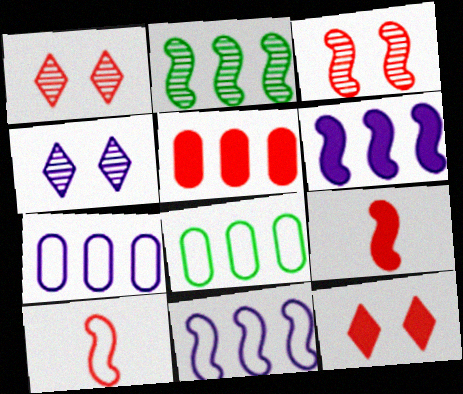[[1, 5, 10], 
[4, 8, 9], 
[5, 9, 12]]